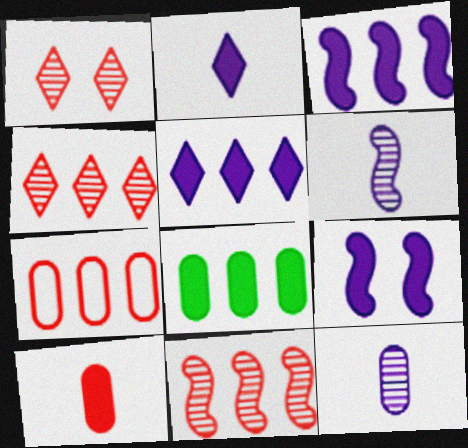[]